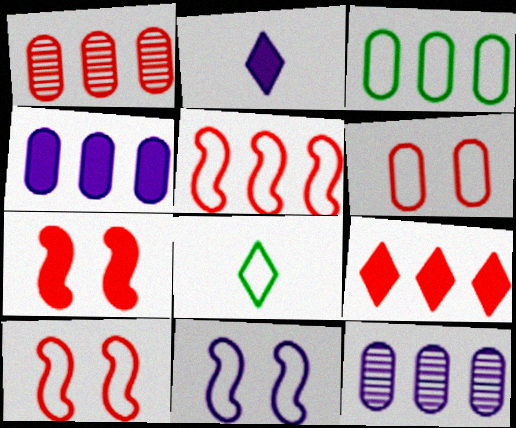[[1, 3, 4], 
[1, 5, 9], 
[2, 11, 12], 
[7, 8, 12]]